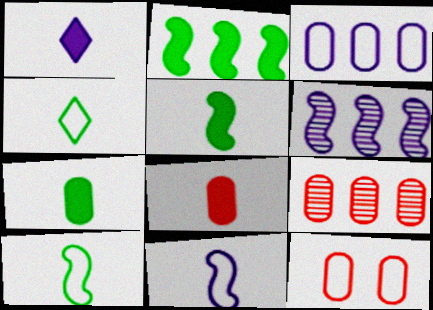[[1, 5, 8], 
[8, 9, 12]]